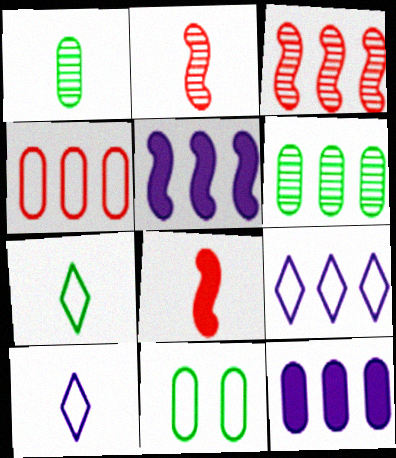[[1, 8, 10], 
[4, 6, 12]]